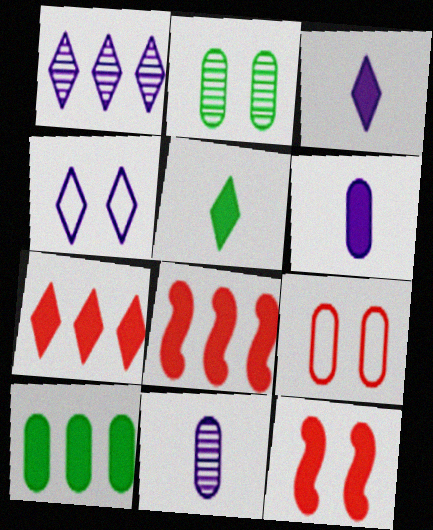[[1, 3, 4], 
[2, 4, 12], 
[3, 10, 12], 
[9, 10, 11]]